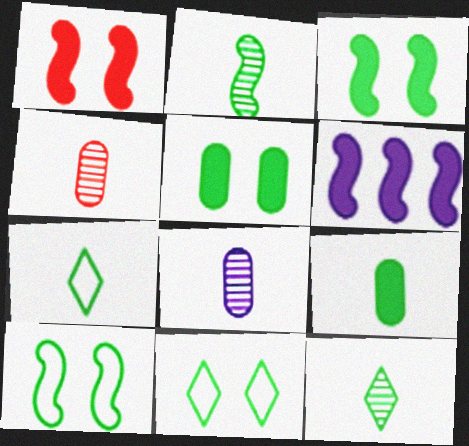[[2, 7, 9], 
[4, 6, 11]]